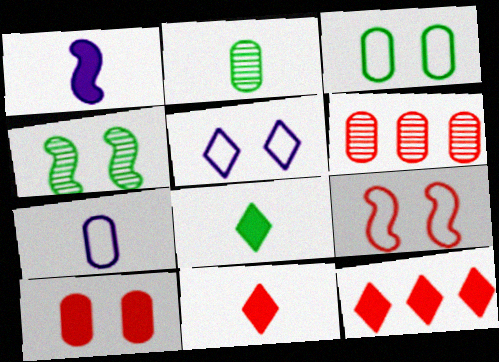[[3, 5, 9], 
[4, 5, 10], 
[4, 7, 12], 
[6, 9, 11]]